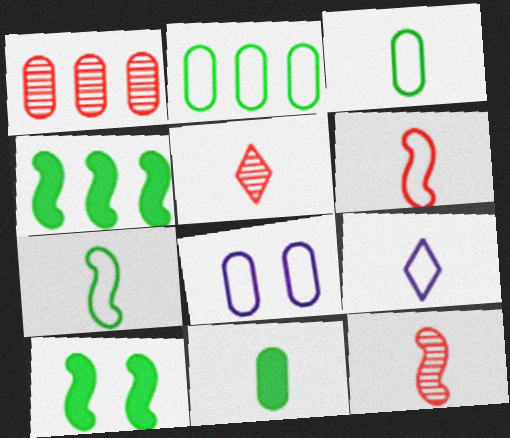[[1, 8, 11], 
[1, 9, 10], 
[3, 6, 9], 
[4, 5, 8], 
[9, 11, 12]]